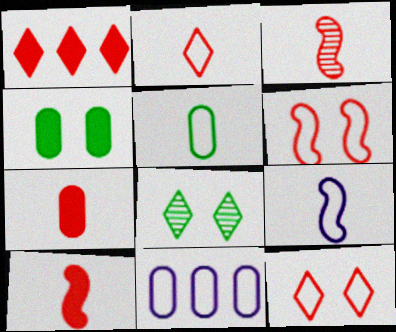[[2, 3, 7], 
[2, 5, 9], 
[8, 10, 11]]